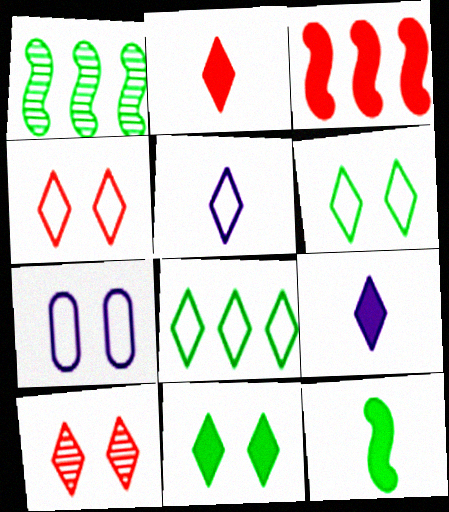[[1, 2, 7], 
[4, 5, 8], 
[8, 9, 10]]